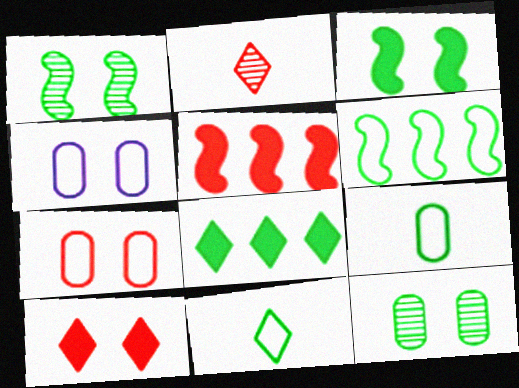[[1, 4, 10], 
[1, 8, 9], 
[2, 5, 7]]